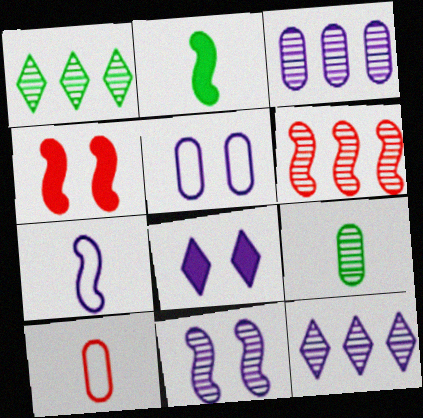[[1, 3, 6], 
[3, 7, 8], 
[5, 8, 11]]